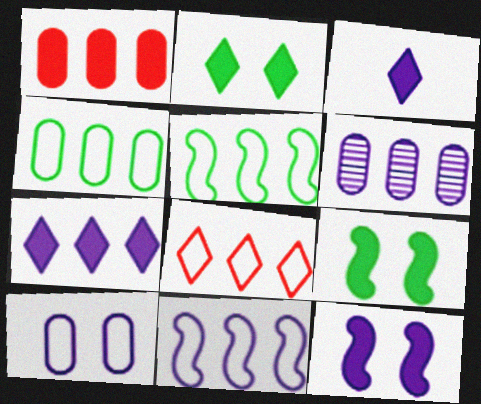[[1, 3, 9], 
[1, 4, 6], 
[4, 8, 11], 
[6, 7, 11]]